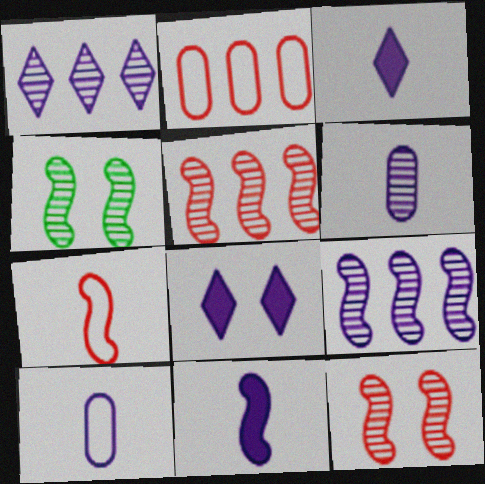[[2, 3, 4], 
[8, 9, 10]]